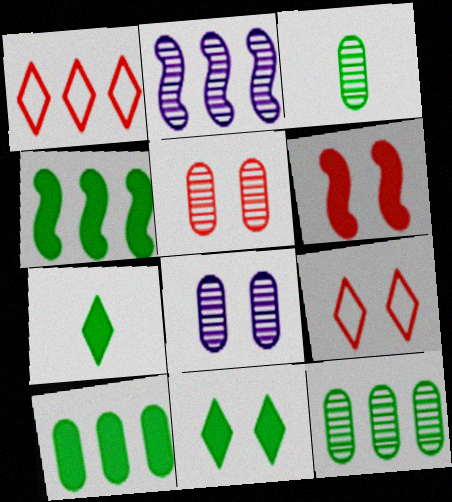[[1, 2, 10], 
[5, 6, 9]]